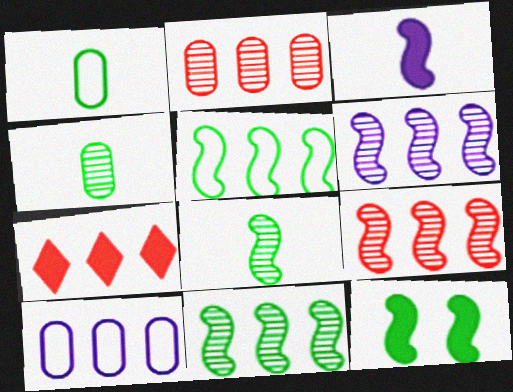[[5, 8, 12], 
[6, 9, 11], 
[7, 10, 11]]